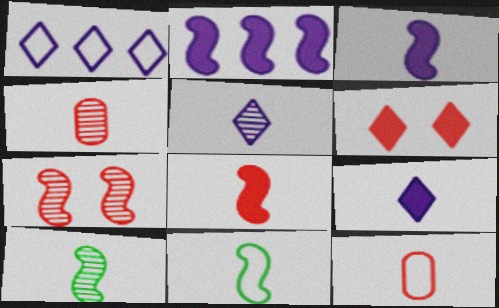[[2, 7, 11], 
[4, 5, 10], 
[4, 9, 11], 
[9, 10, 12]]